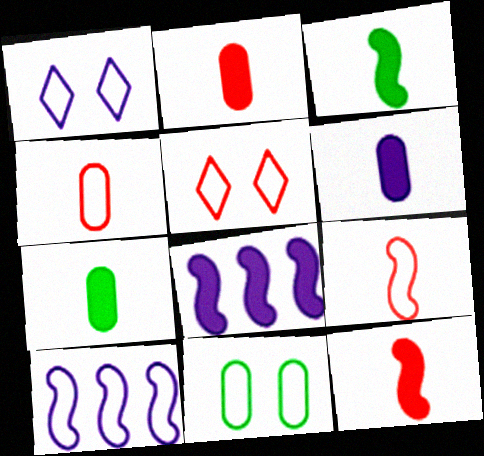[[2, 6, 7]]